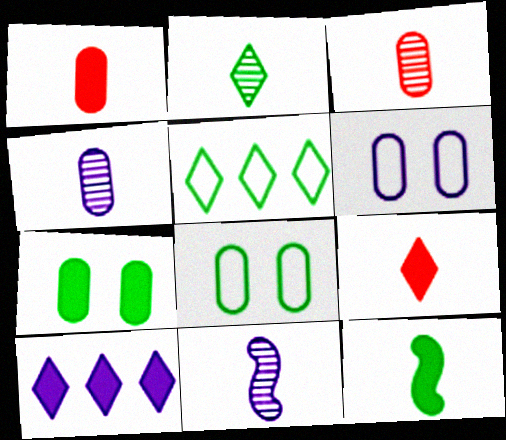[[2, 3, 11], 
[6, 10, 11]]